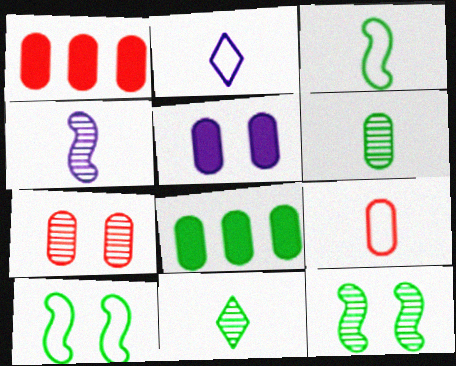[[1, 2, 12], 
[1, 7, 9], 
[2, 3, 9], 
[8, 10, 11]]